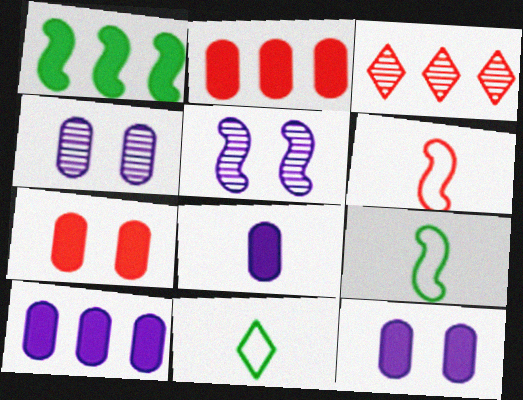[[1, 5, 6], 
[2, 5, 11], 
[3, 6, 7], 
[3, 9, 12], 
[8, 10, 12]]